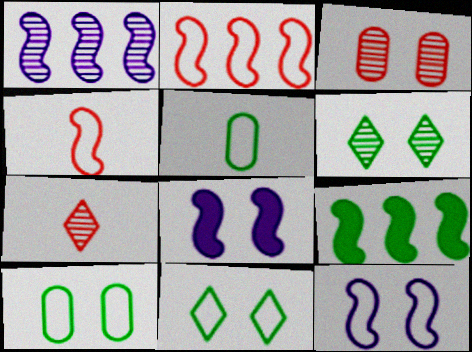[[1, 2, 9], 
[3, 8, 11], 
[5, 6, 9]]